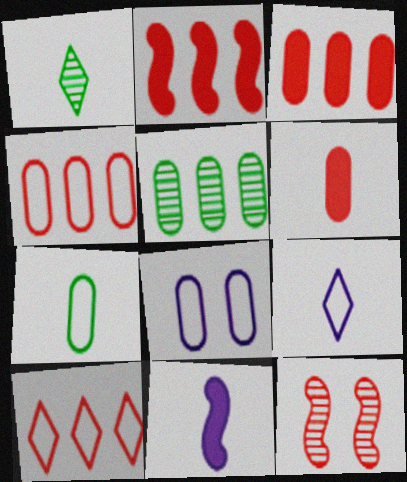[[1, 2, 8], 
[4, 7, 8], 
[5, 6, 8], 
[6, 10, 12]]